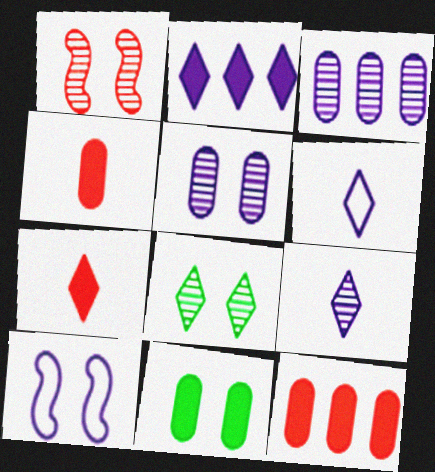[[1, 5, 8]]